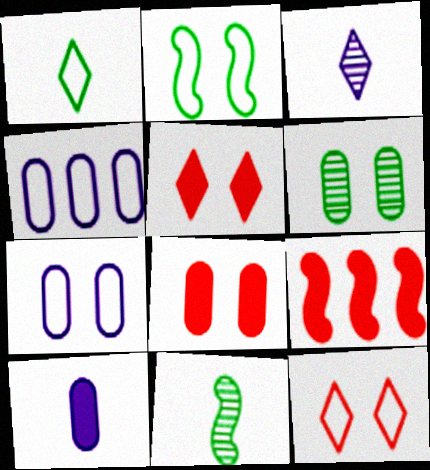[[2, 7, 12], 
[4, 5, 11], 
[6, 7, 8]]